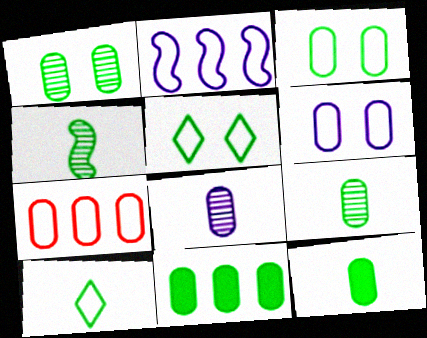[[3, 9, 11], 
[4, 5, 11], 
[4, 10, 12]]